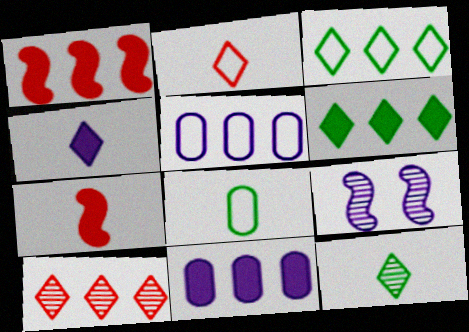[[1, 6, 11], 
[2, 4, 12], 
[4, 5, 9]]